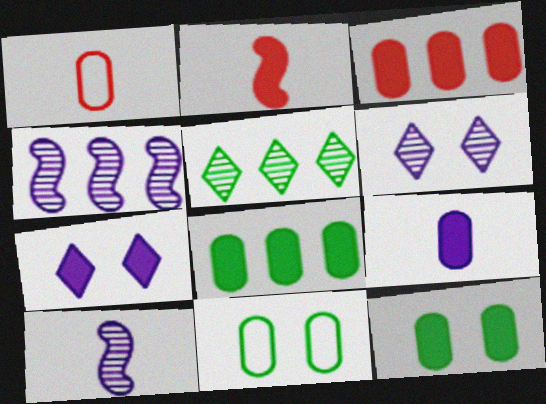[[2, 7, 8], 
[3, 9, 12]]